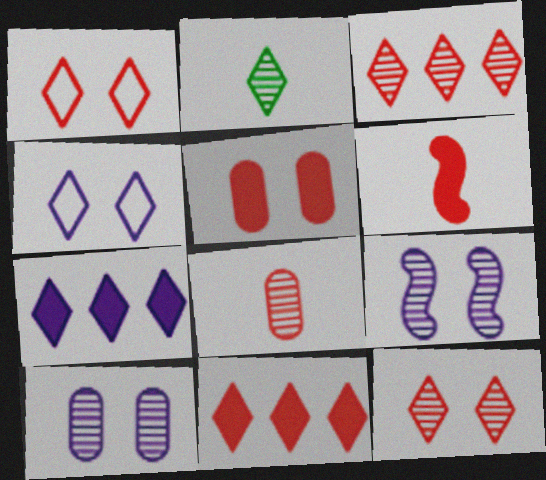[[1, 2, 7], 
[2, 4, 11], 
[5, 6, 11]]